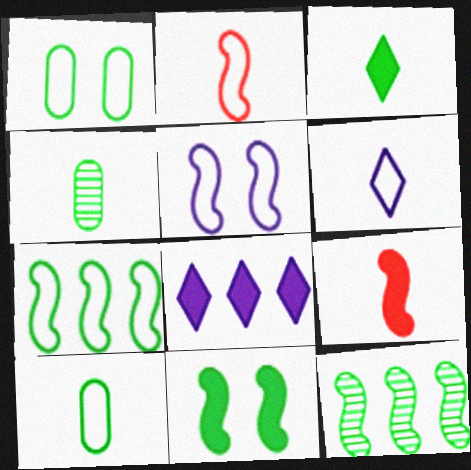[[1, 3, 12], 
[2, 5, 7], 
[2, 6, 10], 
[4, 6, 9], 
[5, 9, 12]]